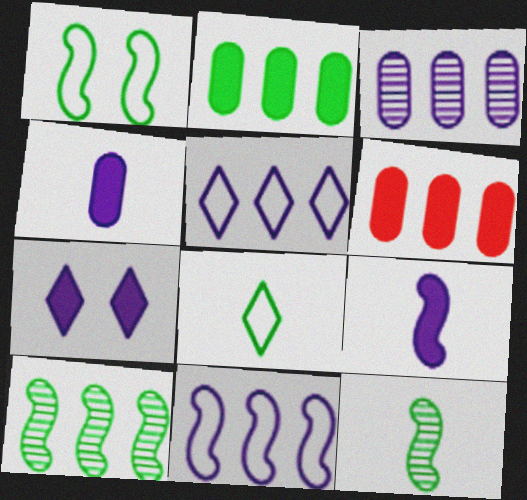[[5, 6, 10]]